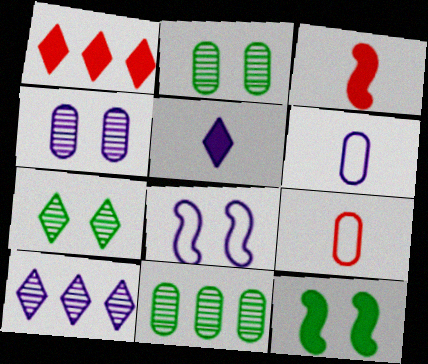[[9, 10, 12]]